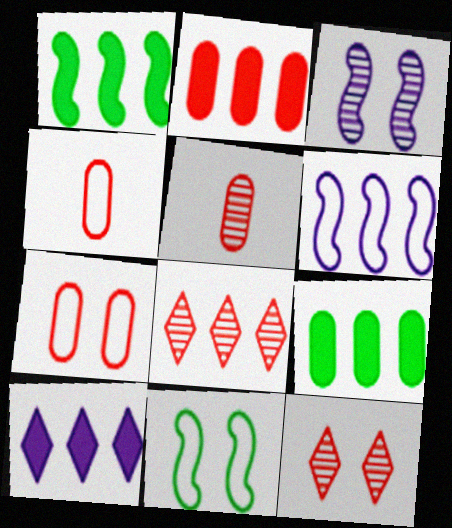[[1, 2, 10], 
[2, 5, 7], 
[5, 10, 11], 
[6, 8, 9]]